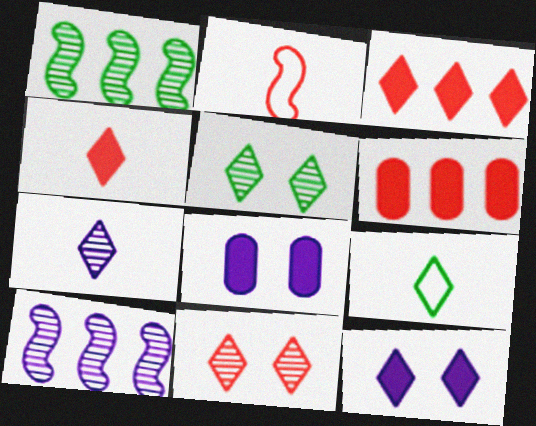[[2, 6, 11], 
[4, 7, 9]]